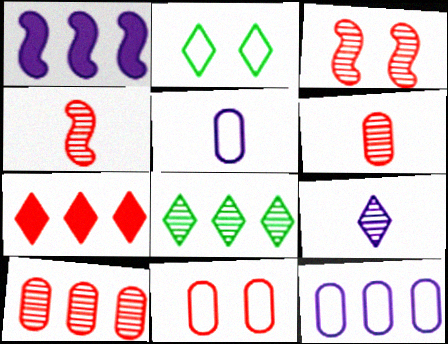[[1, 2, 6], 
[2, 7, 9], 
[4, 7, 11]]